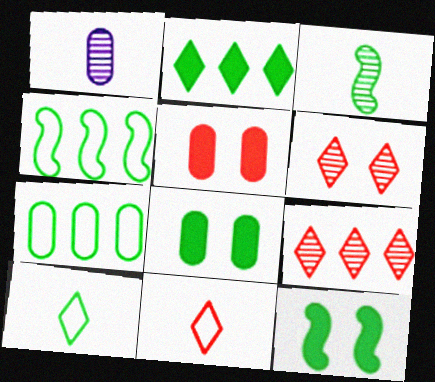[[1, 5, 7], 
[3, 4, 12]]